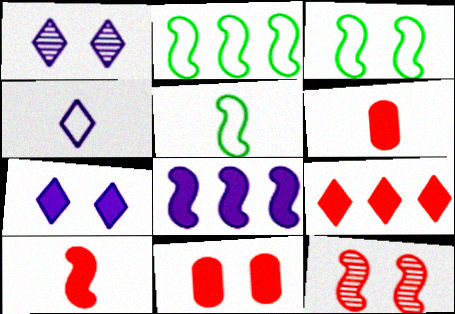[[1, 2, 6], 
[1, 3, 11], 
[2, 3, 5], 
[5, 8, 12], 
[9, 10, 11]]